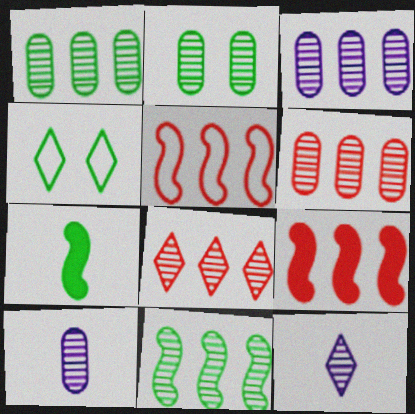[[1, 3, 6], 
[1, 4, 7], 
[2, 6, 10], 
[3, 8, 11], 
[4, 9, 10]]